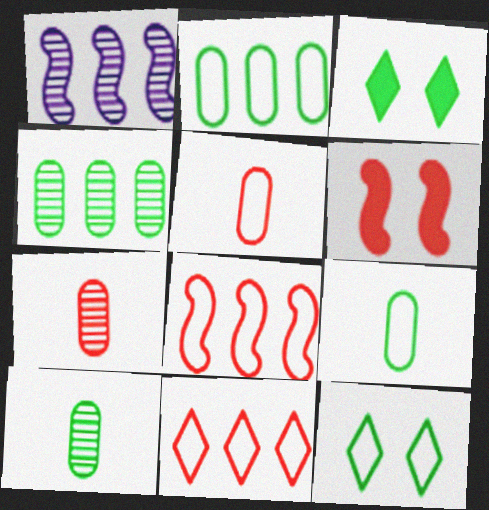[[1, 3, 5], 
[6, 7, 11]]